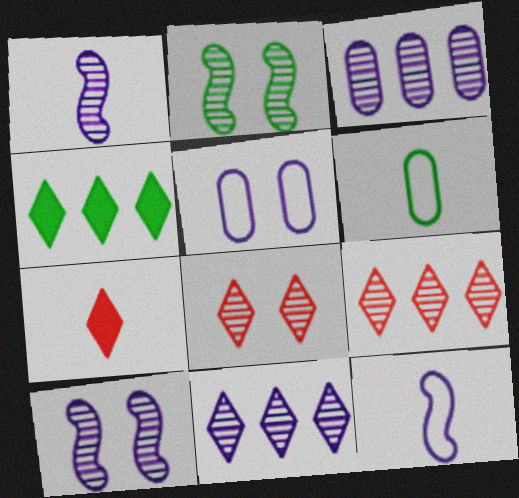[[1, 6, 7], 
[2, 4, 6]]